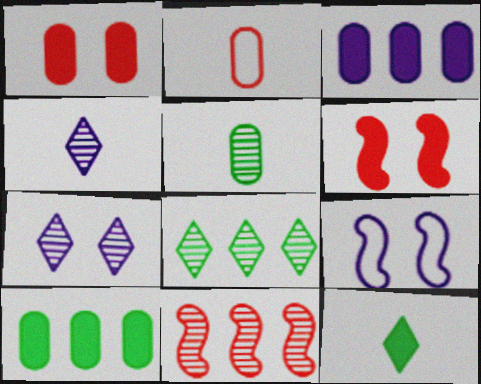[[3, 4, 9], 
[3, 6, 12], 
[5, 7, 11]]